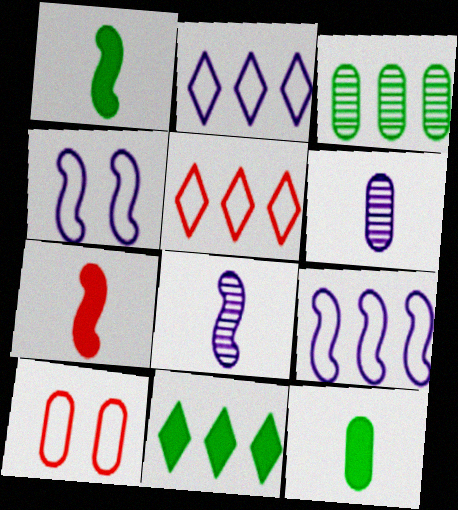[[8, 10, 11]]